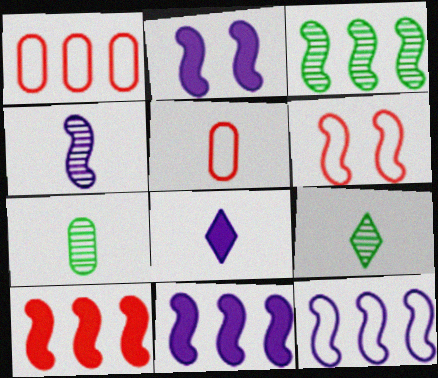[[1, 2, 9], 
[2, 4, 12], 
[3, 10, 12]]